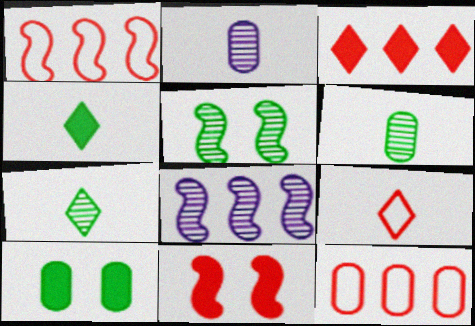[[2, 10, 12], 
[8, 9, 10]]